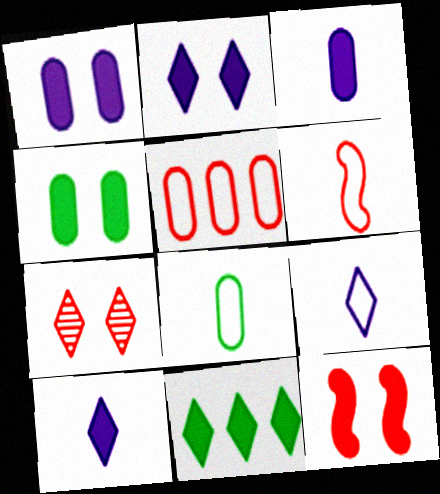[[2, 4, 12], 
[3, 11, 12], 
[6, 8, 9], 
[7, 9, 11]]